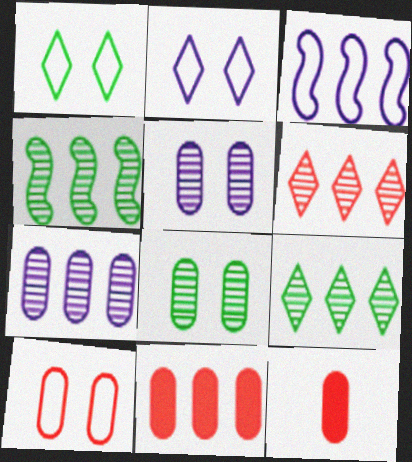[[2, 4, 12], 
[3, 9, 11], 
[4, 6, 7]]